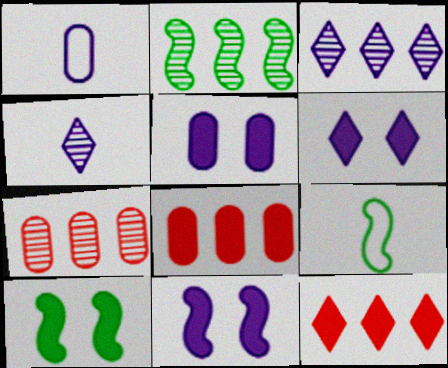[[1, 3, 11], 
[2, 3, 7], 
[2, 9, 10], 
[5, 6, 11], 
[6, 7, 9]]